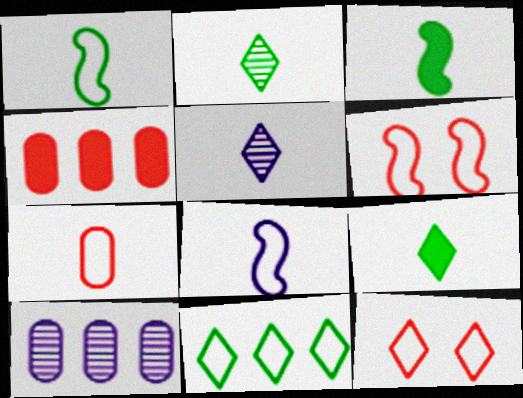[[3, 5, 7], 
[3, 10, 12], 
[6, 9, 10]]